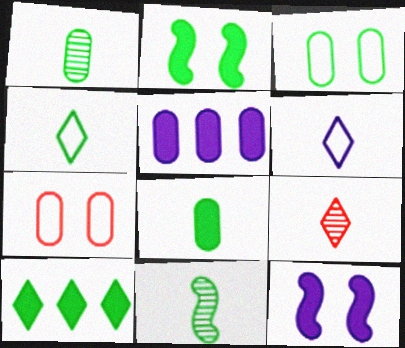[[1, 5, 7], 
[2, 8, 10], 
[3, 10, 11], 
[4, 8, 11]]